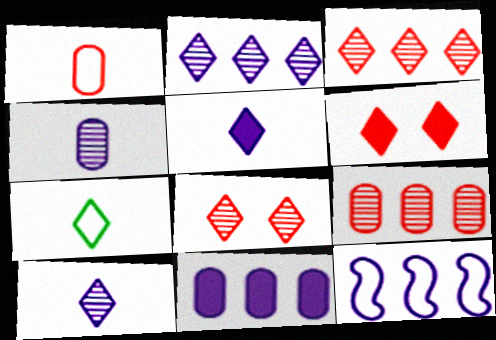[[2, 6, 7], 
[2, 11, 12]]